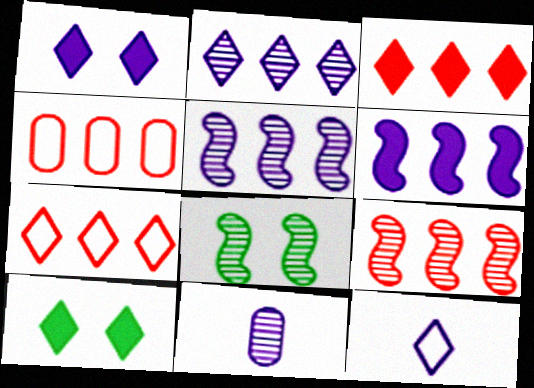[[1, 2, 12], 
[3, 4, 9]]